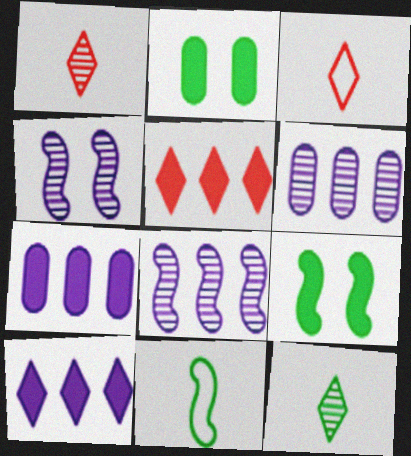[[2, 3, 8], 
[3, 6, 9]]